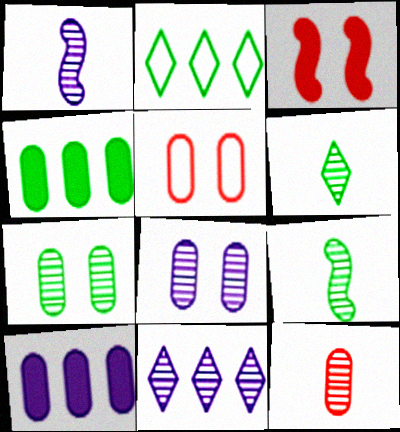[[1, 6, 12], 
[1, 8, 11]]